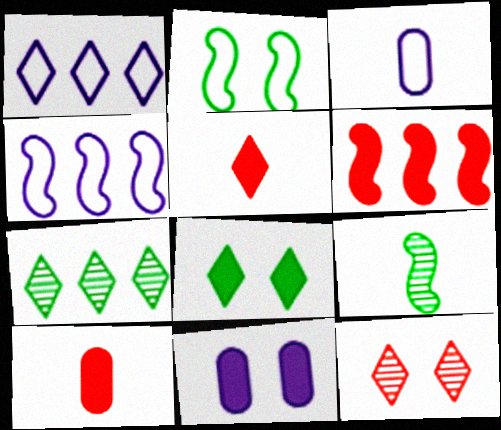[[2, 11, 12], 
[3, 5, 9]]